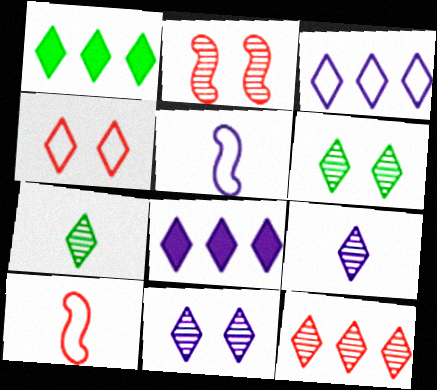[[1, 3, 12], 
[1, 4, 9], 
[4, 7, 8], 
[6, 9, 12], 
[7, 11, 12]]